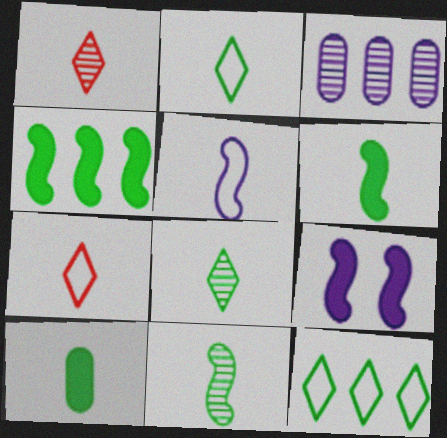[[1, 5, 10], 
[2, 10, 11]]